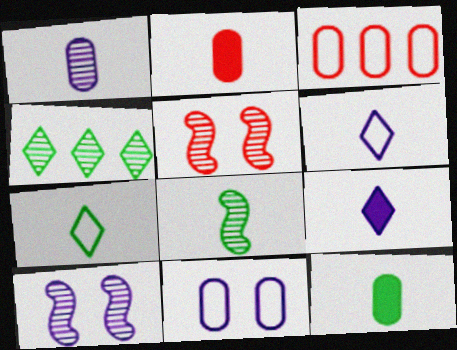[[1, 4, 5], 
[2, 6, 8], 
[7, 8, 12]]